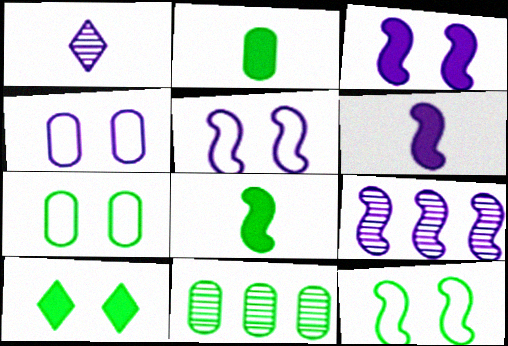[[2, 7, 11], 
[5, 6, 9]]